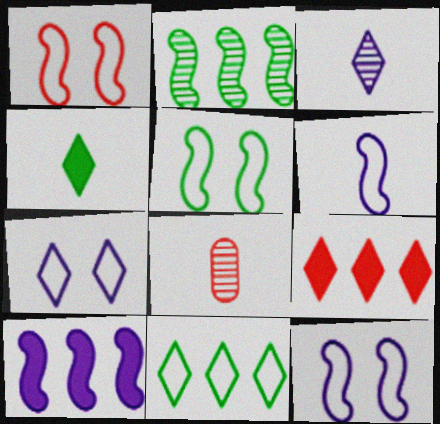[[1, 5, 12], 
[1, 8, 9], 
[4, 6, 8]]